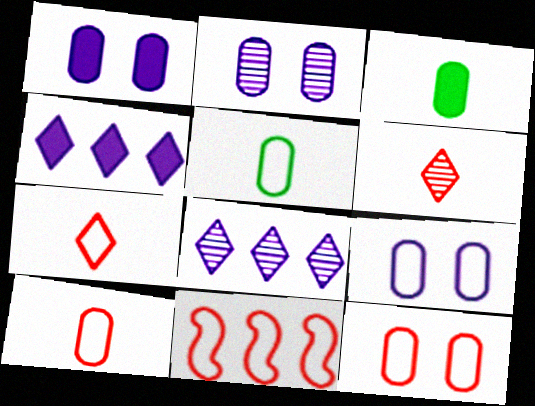[[1, 2, 9], 
[7, 11, 12]]